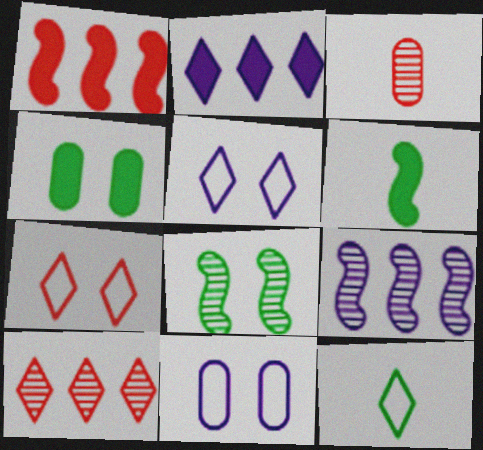[[1, 3, 7], 
[6, 10, 11]]